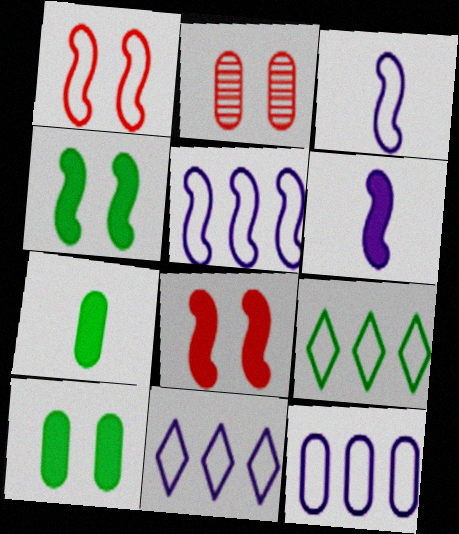[[2, 6, 9], 
[2, 7, 12], 
[5, 11, 12]]